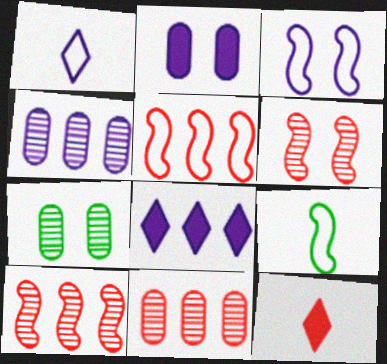[[3, 5, 9]]